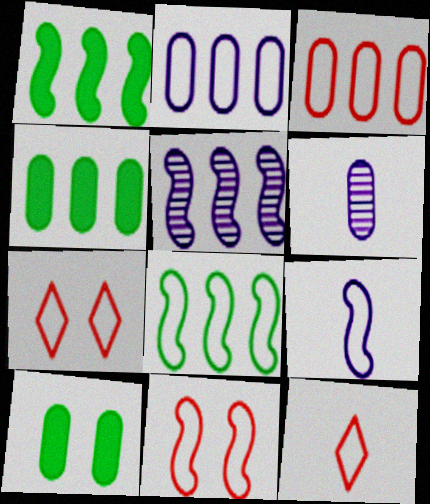[[1, 6, 7], 
[3, 6, 10], 
[3, 11, 12], 
[5, 10, 12], 
[8, 9, 11]]